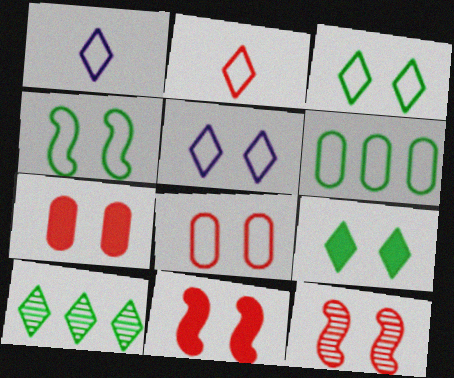[[4, 5, 8]]